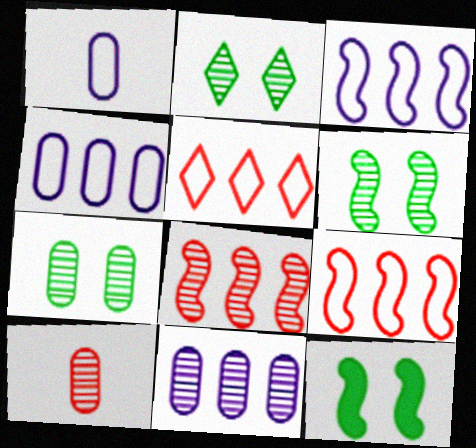[[2, 6, 7], 
[7, 10, 11]]